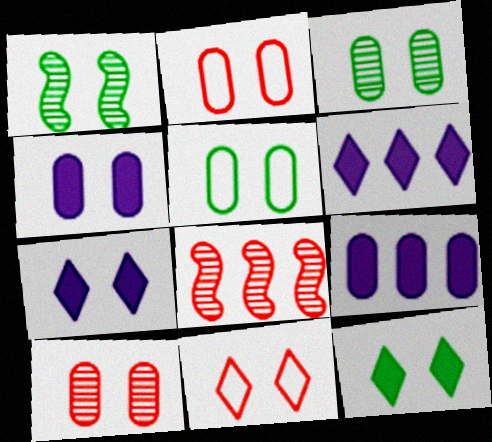[[1, 2, 7], 
[1, 4, 11], 
[1, 5, 12], 
[2, 3, 4], 
[4, 5, 10]]